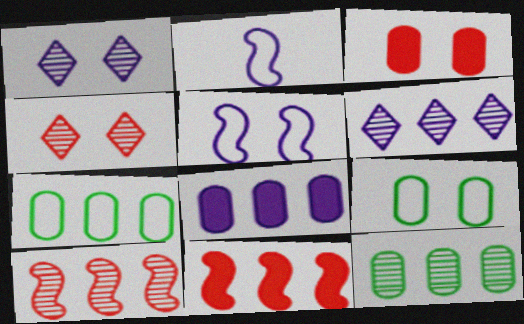[[1, 2, 8], 
[6, 7, 11], 
[6, 10, 12]]